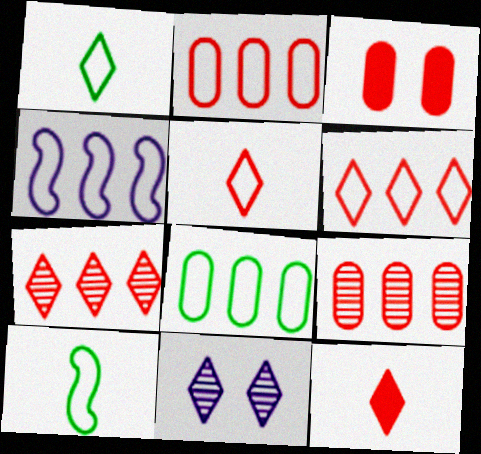[[4, 6, 8]]